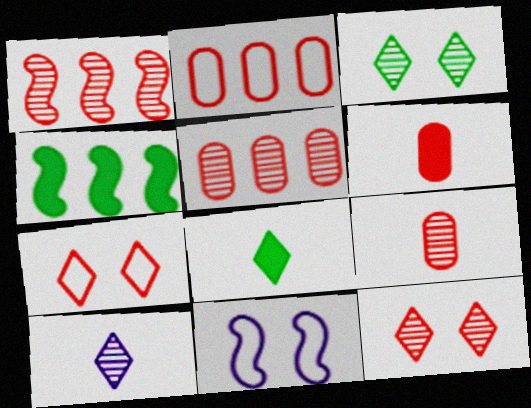[[1, 6, 7], 
[1, 9, 12], 
[5, 8, 11]]